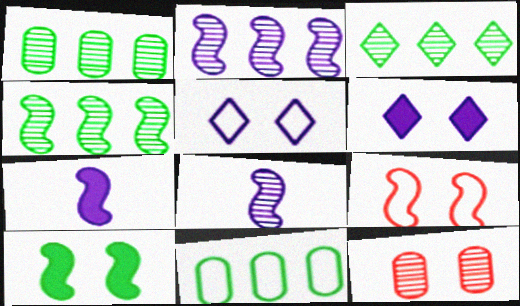[[1, 3, 4], 
[3, 8, 12], 
[4, 7, 9], 
[5, 10, 12]]